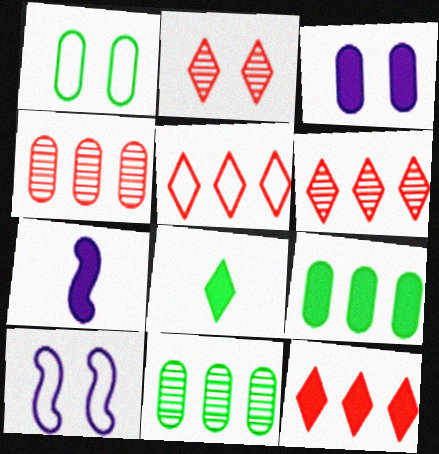[[1, 6, 7], 
[4, 8, 10], 
[5, 6, 12]]